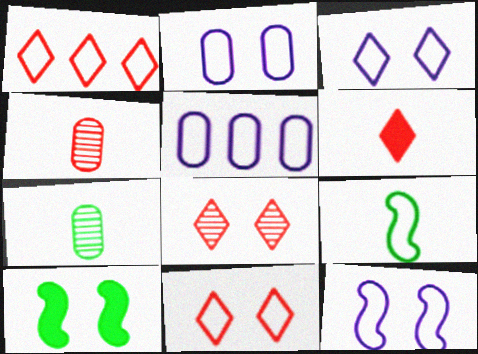[[1, 2, 9], 
[1, 6, 8], 
[2, 3, 12], 
[2, 8, 10], 
[5, 9, 11]]